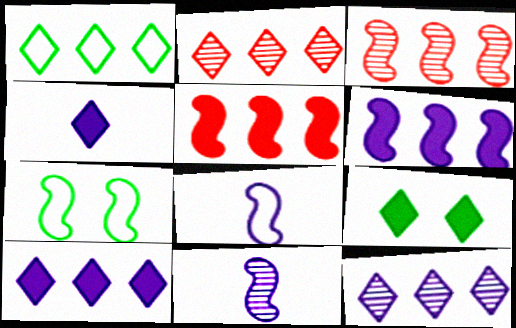[[1, 2, 10], 
[5, 7, 11]]